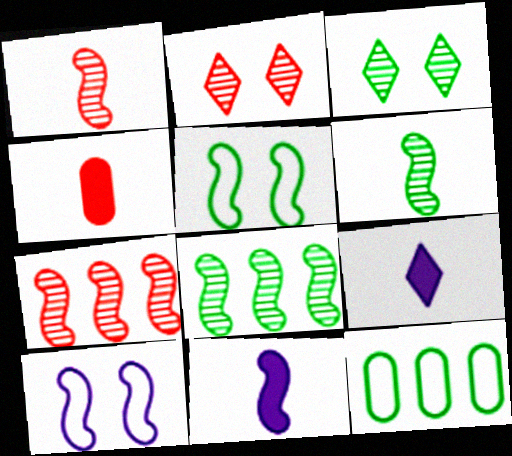[[2, 11, 12], 
[5, 7, 11]]